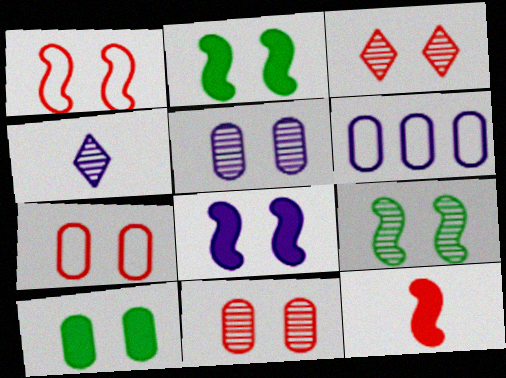[[1, 8, 9], 
[3, 5, 9], 
[4, 6, 8], 
[5, 7, 10]]